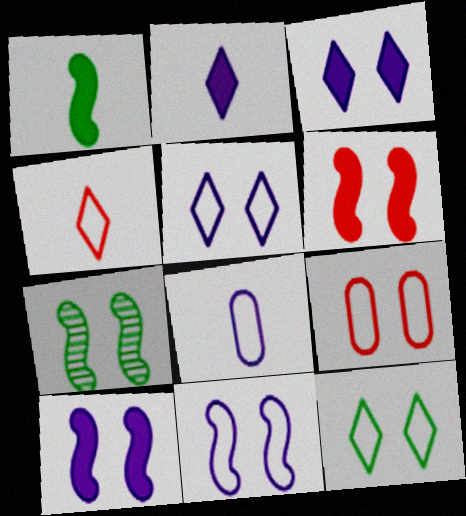[[3, 7, 9], 
[6, 7, 11], 
[9, 11, 12]]